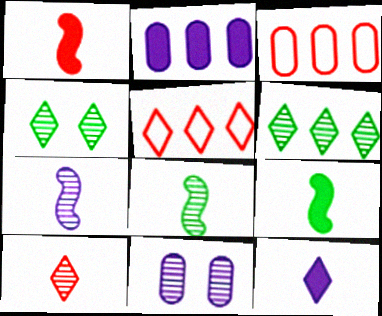[[4, 5, 12], 
[5, 9, 11]]